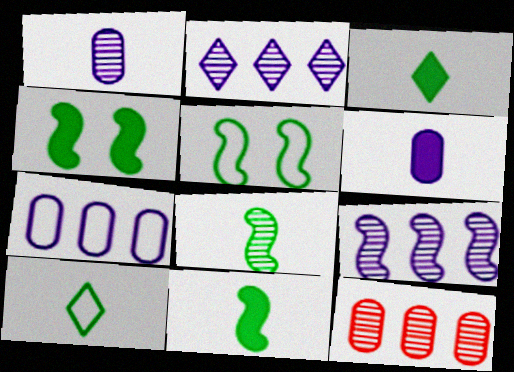[]